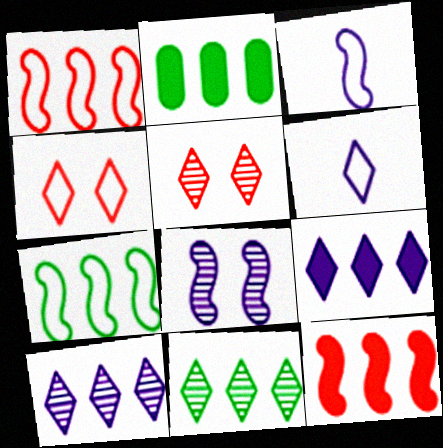[[1, 2, 10], 
[2, 3, 5], 
[2, 7, 11], 
[2, 9, 12]]